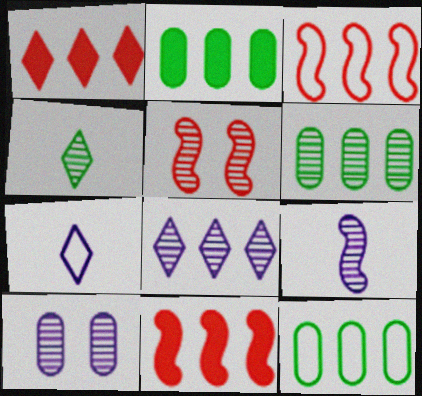[[2, 3, 8], 
[2, 5, 7], 
[2, 6, 12], 
[8, 9, 10], 
[8, 11, 12]]